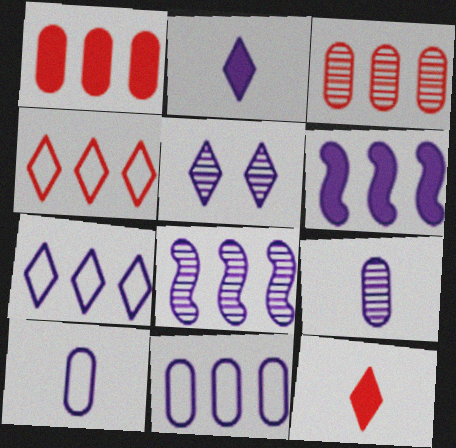[[2, 5, 7], 
[5, 6, 10], 
[5, 8, 9]]